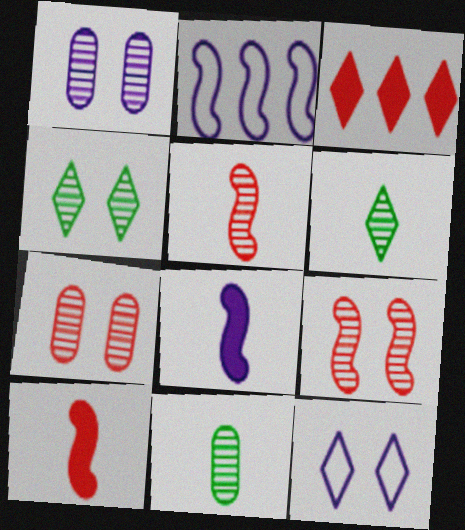[[1, 4, 9], 
[3, 6, 12]]